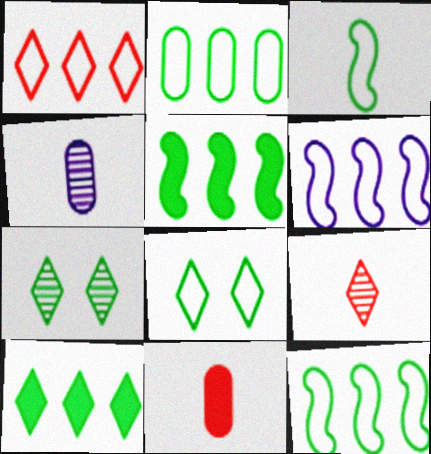[[1, 2, 6], 
[2, 3, 8], 
[6, 7, 11]]